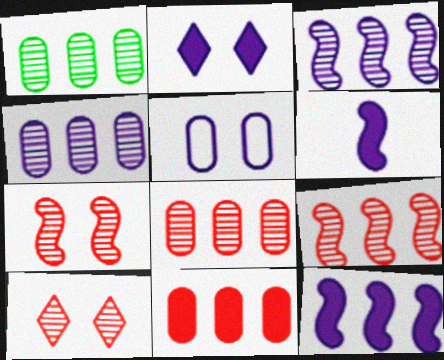[[1, 4, 8]]